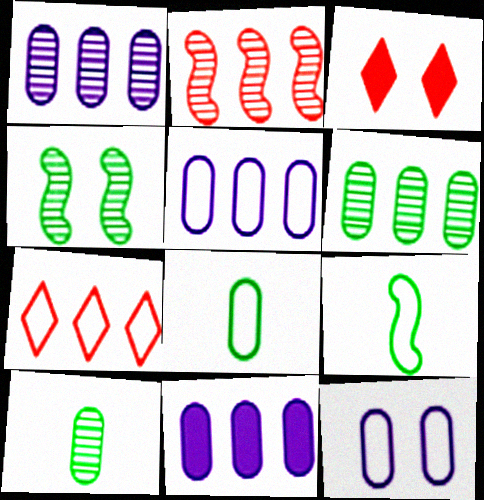[[1, 3, 9], 
[1, 5, 11], 
[3, 4, 12], 
[7, 9, 12]]